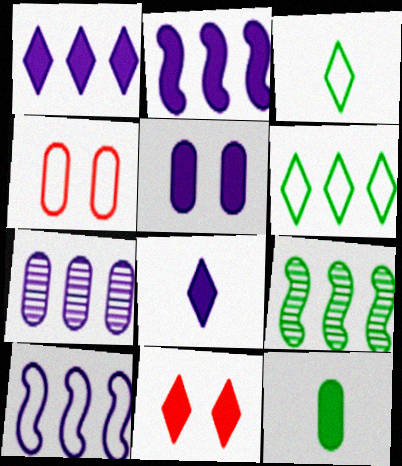[[1, 7, 10], 
[2, 5, 8], 
[2, 11, 12], 
[3, 4, 10], 
[4, 7, 12], 
[4, 8, 9]]